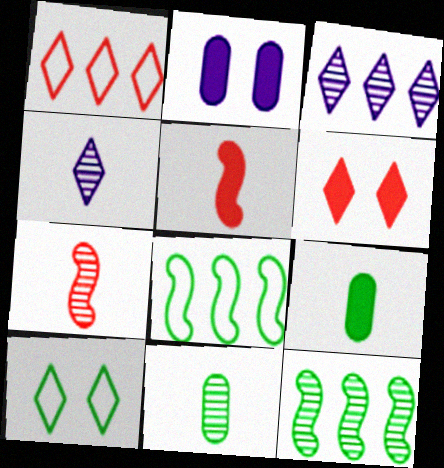[[4, 7, 11], 
[9, 10, 12]]